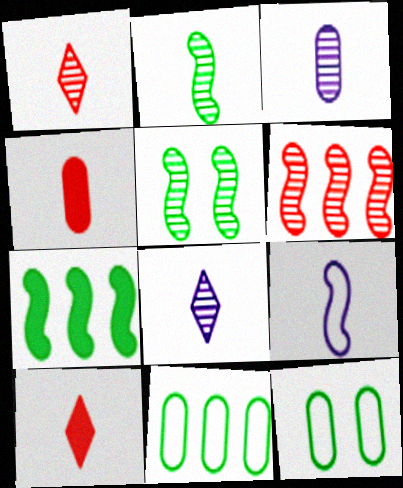[[1, 2, 3]]